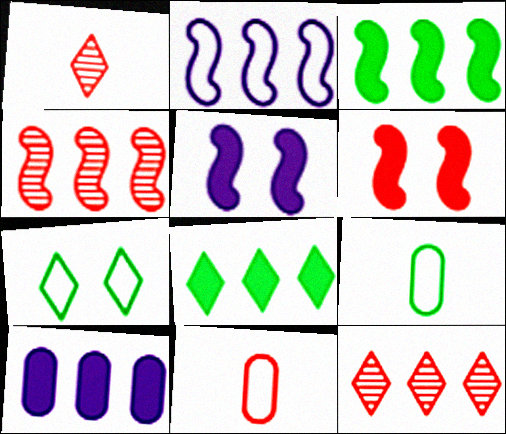[[2, 3, 4], 
[2, 7, 11], 
[5, 9, 12], 
[6, 11, 12]]